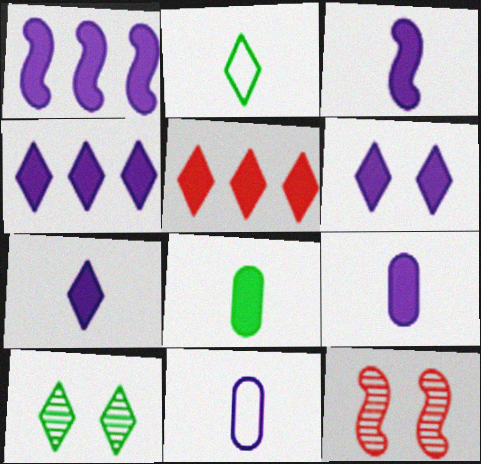[[1, 6, 9], 
[3, 7, 9], 
[4, 6, 7]]